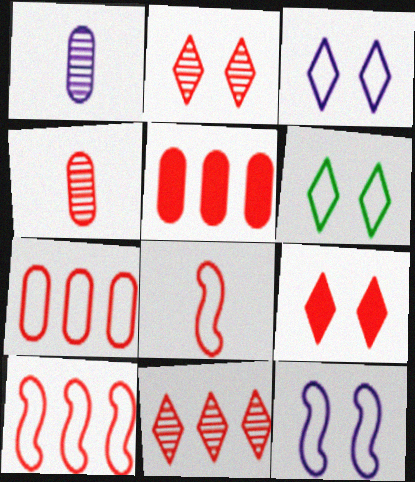[[2, 5, 8], 
[4, 9, 10], 
[5, 10, 11]]